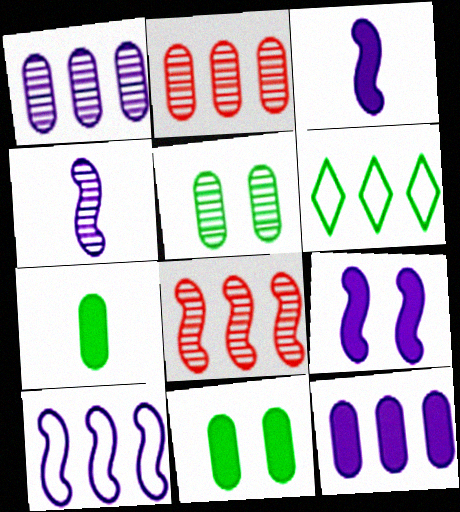[[4, 9, 10], 
[6, 8, 12]]